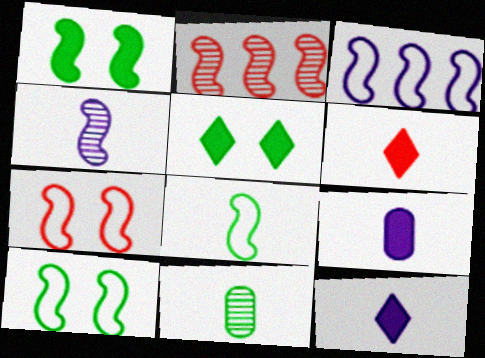[[3, 7, 8]]